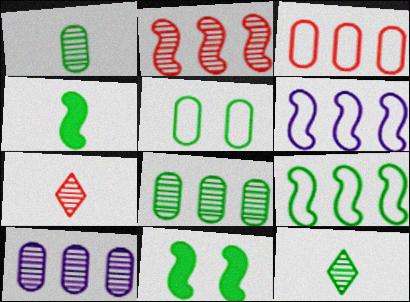[]